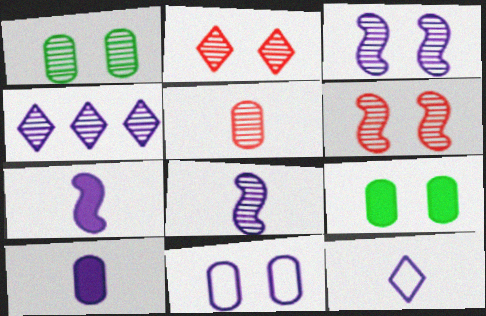[[1, 2, 3], 
[4, 7, 11], 
[8, 10, 12]]